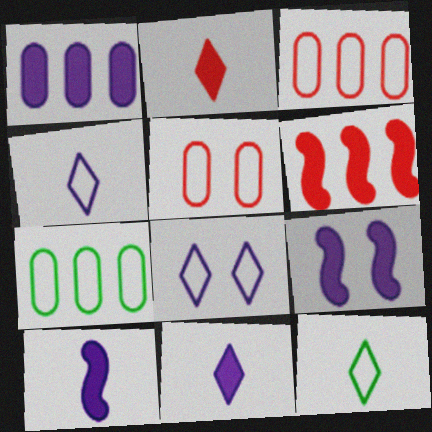[[1, 9, 11]]